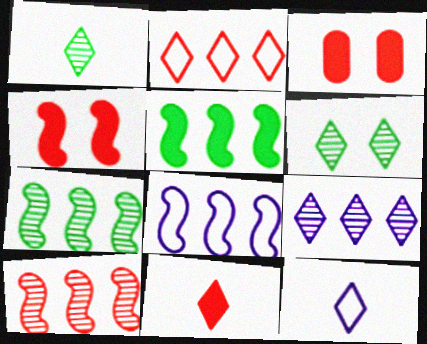[[1, 3, 8], 
[1, 11, 12], 
[3, 7, 12], 
[5, 8, 10]]